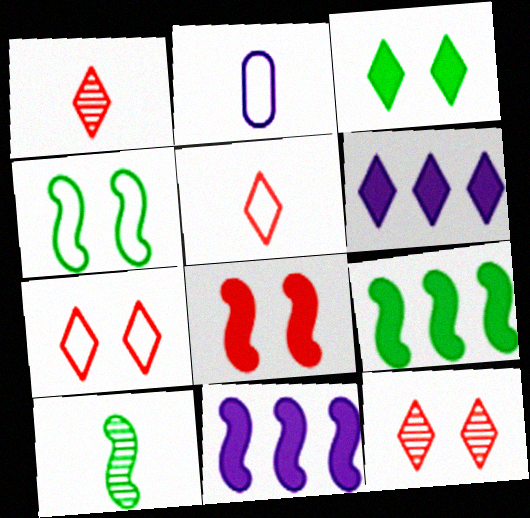[[2, 9, 12], 
[4, 9, 10]]